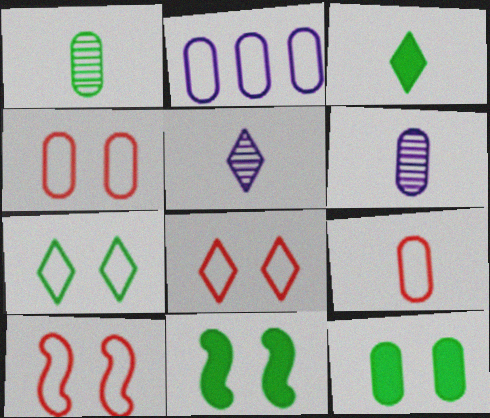[[4, 8, 10]]